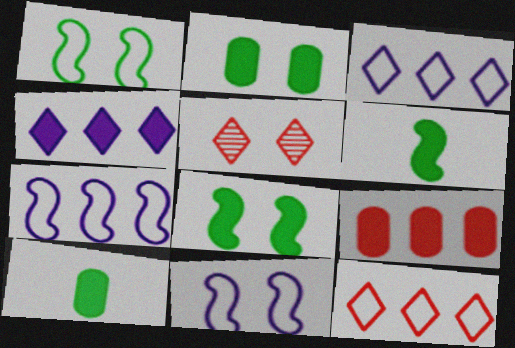[[2, 5, 11], 
[5, 7, 10]]